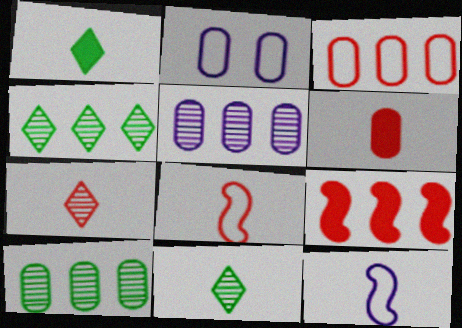[[2, 6, 10], 
[2, 9, 11], 
[6, 7, 8], 
[6, 11, 12]]